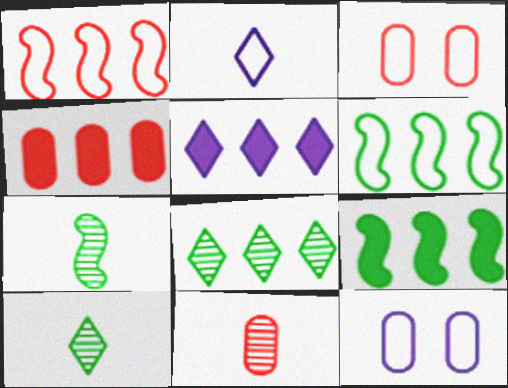[[2, 3, 6], 
[3, 4, 11], 
[3, 5, 7], 
[4, 5, 9]]